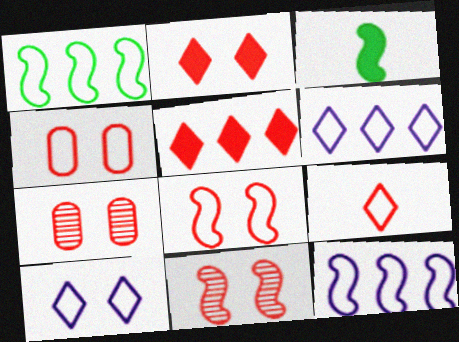[[2, 4, 11], 
[2, 7, 8], 
[3, 6, 7], 
[3, 11, 12]]